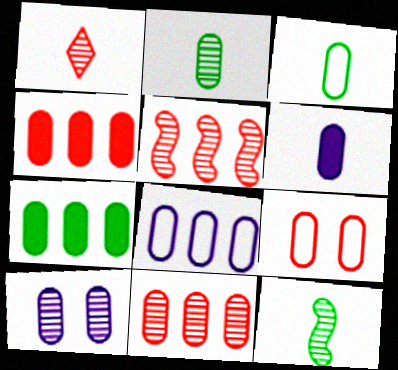[[2, 10, 11], 
[3, 4, 10], 
[3, 8, 9], 
[6, 8, 10], 
[7, 8, 11]]